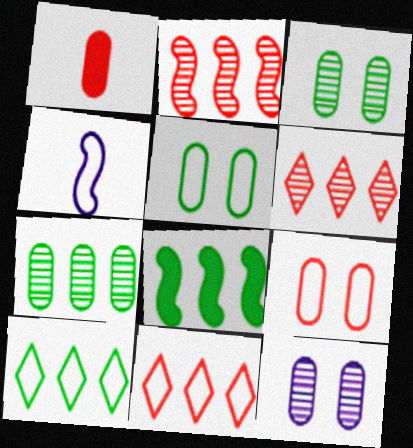[[4, 5, 11], 
[4, 9, 10], 
[7, 8, 10]]